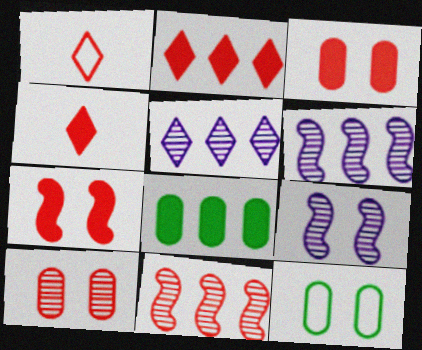[[1, 3, 11], 
[1, 8, 9], 
[4, 6, 12]]